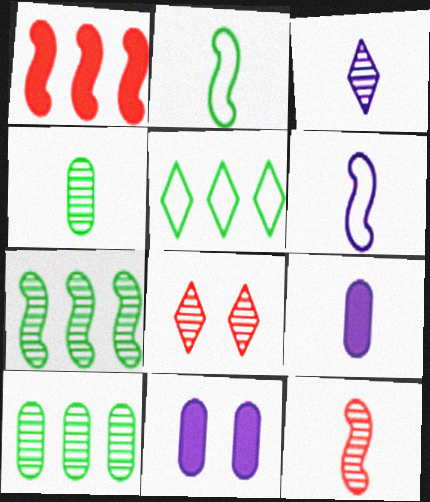[[3, 4, 12], 
[3, 6, 9], 
[5, 11, 12]]